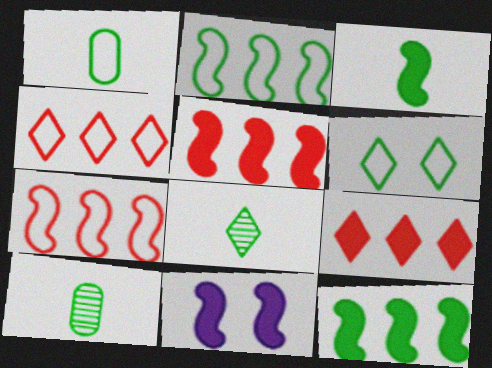[[1, 2, 6], 
[1, 3, 8], 
[3, 5, 11], 
[4, 10, 11], 
[6, 10, 12]]